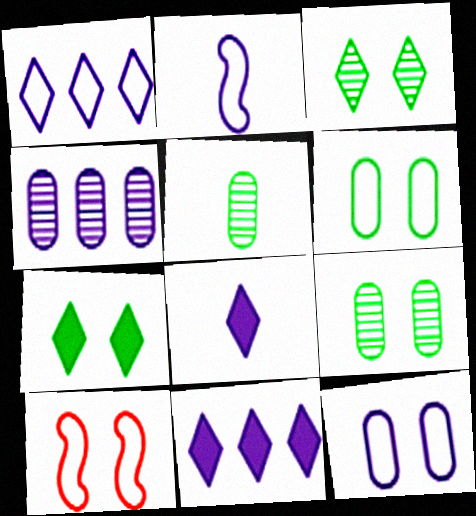[[1, 2, 12], 
[5, 10, 11]]